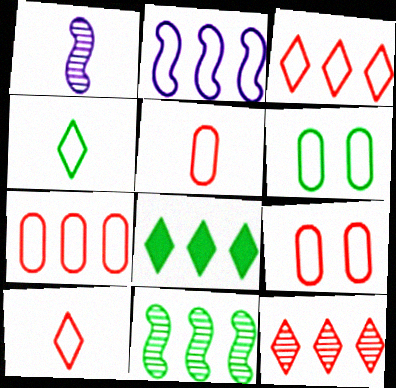[[1, 8, 9], 
[2, 4, 9], 
[2, 6, 10], 
[5, 7, 9]]